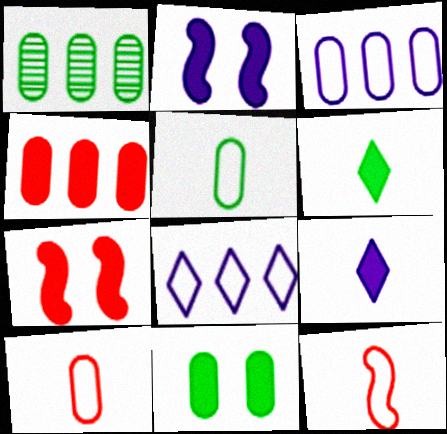[[1, 3, 4], 
[1, 5, 11], 
[2, 4, 6]]